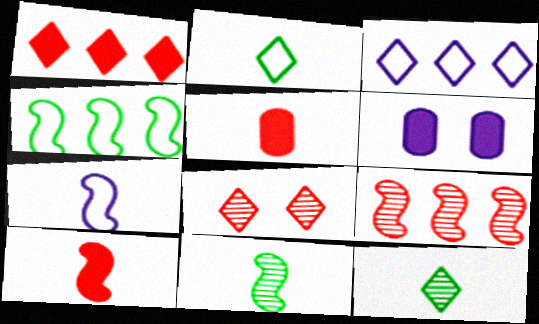[[2, 6, 9], 
[5, 7, 12], 
[7, 10, 11]]